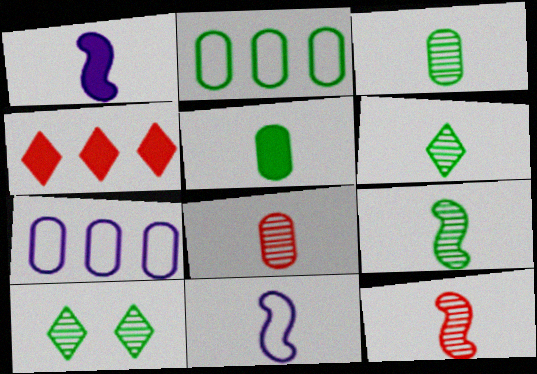[[3, 6, 9]]